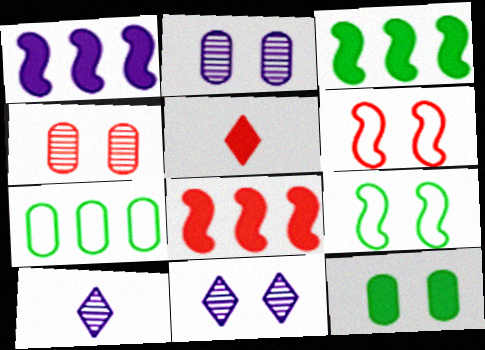[[1, 3, 8], 
[1, 5, 12], 
[6, 11, 12]]